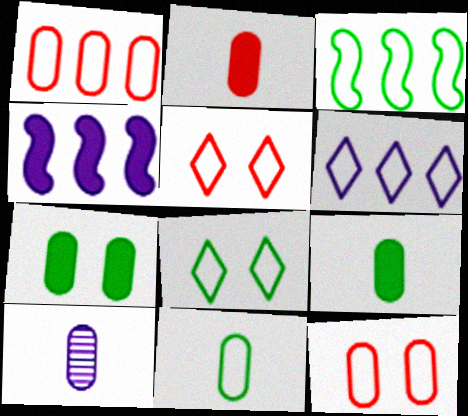[[1, 3, 6], 
[1, 7, 10], 
[2, 10, 11], 
[3, 8, 11]]